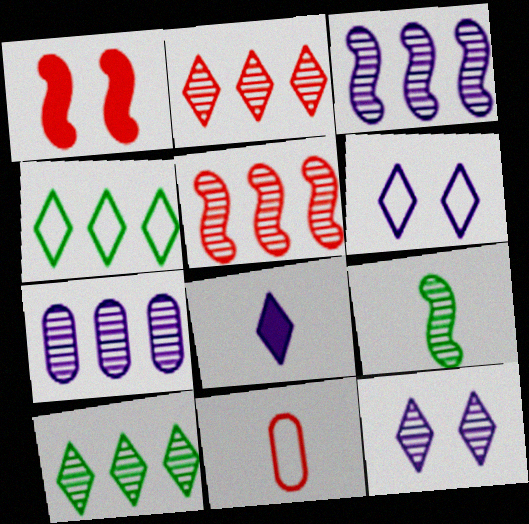[[1, 2, 11], 
[5, 7, 10], 
[8, 9, 11]]